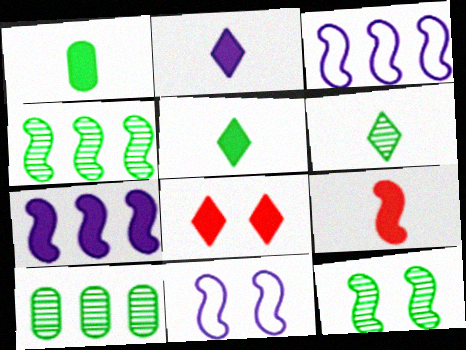[[1, 2, 9], 
[1, 7, 8], 
[3, 9, 12], 
[4, 9, 11], 
[6, 10, 12]]